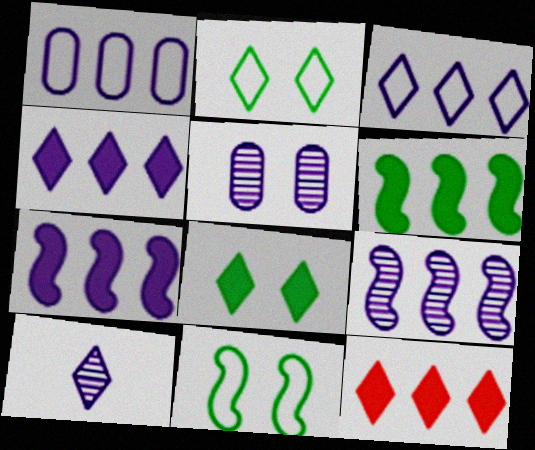[[1, 4, 9], 
[2, 10, 12], 
[5, 9, 10]]